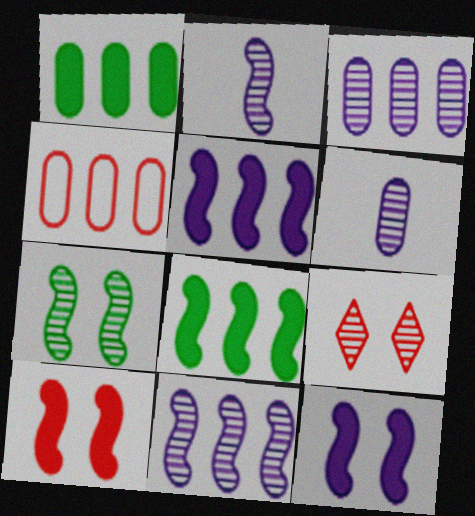[[1, 3, 4]]